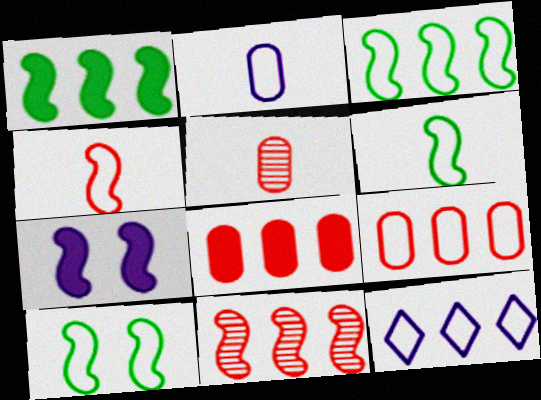[[3, 6, 10], 
[3, 9, 12], 
[6, 7, 11]]